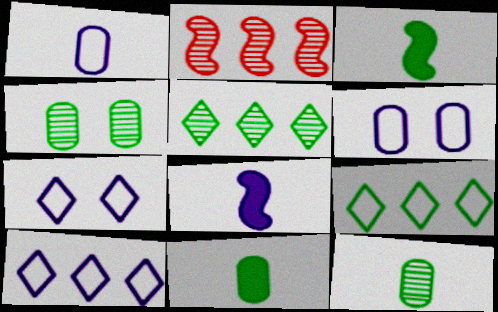[[2, 7, 11], 
[3, 4, 9]]